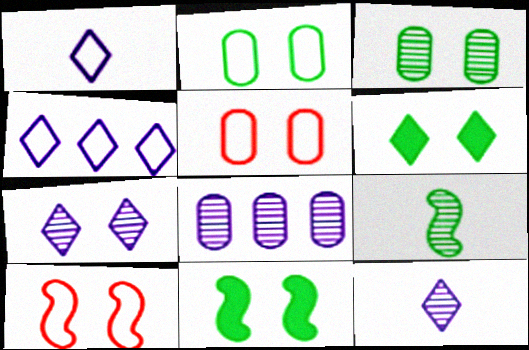[[5, 7, 11]]